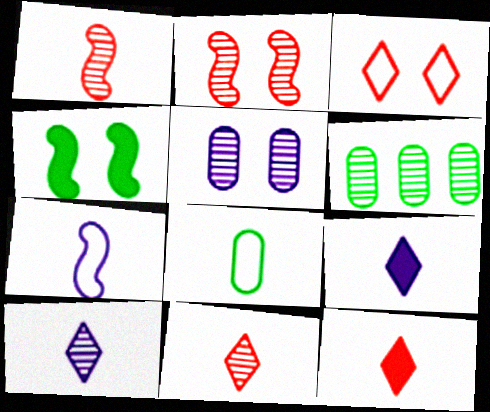[[1, 8, 9], 
[2, 6, 10], 
[3, 4, 5]]